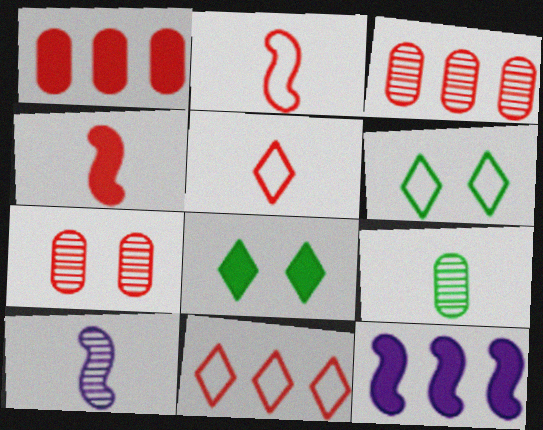[[1, 6, 10], 
[4, 7, 11]]